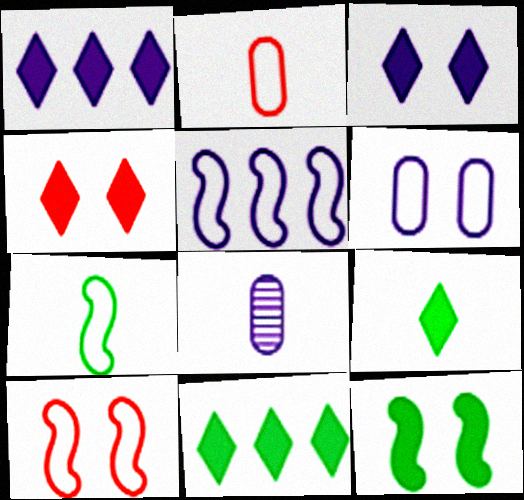[[1, 4, 9], 
[3, 5, 8], 
[5, 7, 10], 
[8, 10, 11]]